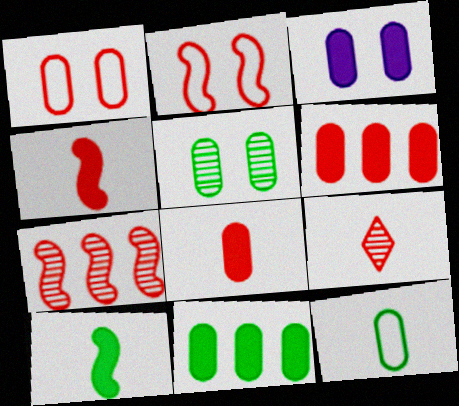[[1, 3, 5], 
[2, 4, 7], 
[2, 6, 9], 
[3, 8, 11], 
[5, 11, 12]]